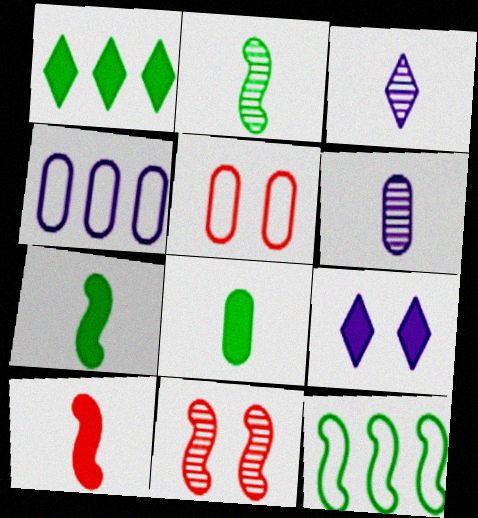[]